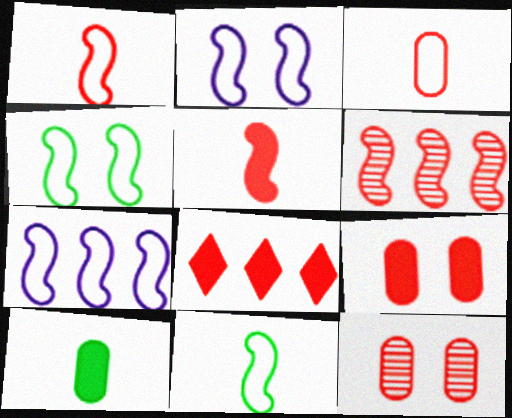[[1, 4, 7], 
[1, 8, 12], 
[5, 8, 9]]